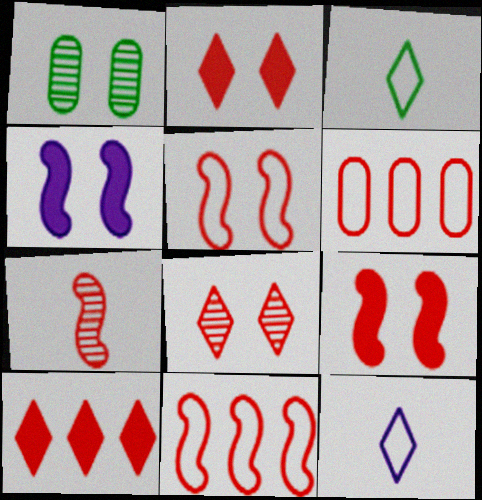[[2, 6, 7], 
[7, 9, 11]]